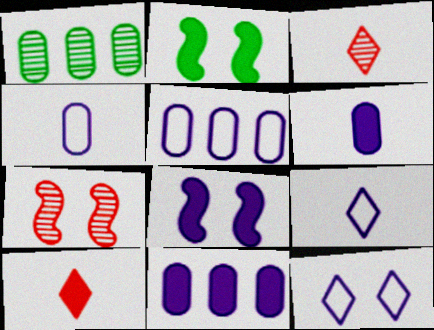[[2, 3, 5], 
[2, 10, 11]]